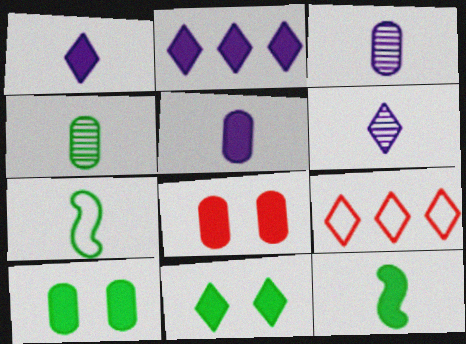[[2, 8, 12], 
[6, 9, 11]]